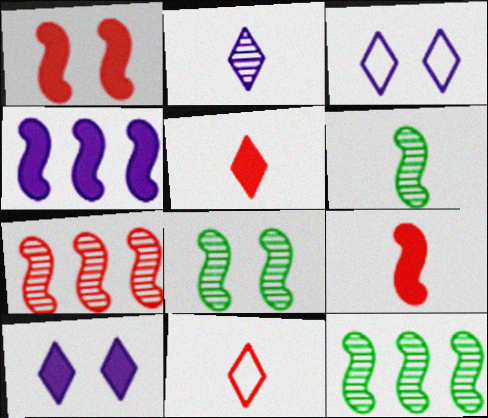[[6, 8, 12]]